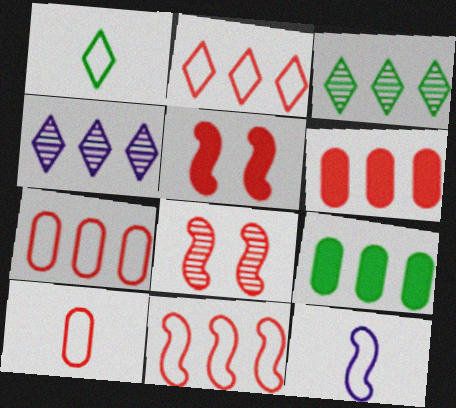[[1, 10, 12], 
[2, 7, 11], 
[4, 9, 11]]